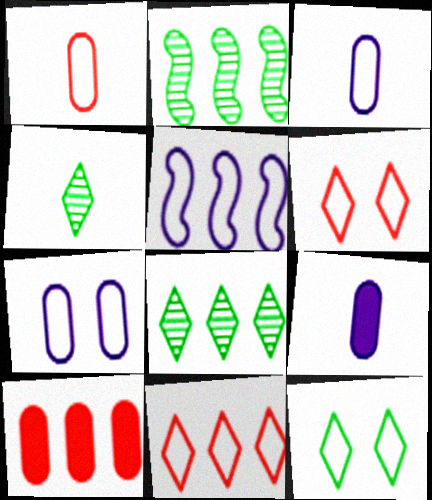[[1, 5, 12], 
[2, 6, 9], 
[5, 8, 10]]